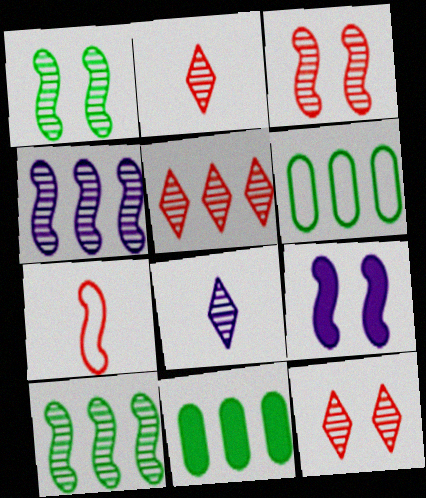[[2, 5, 12], 
[2, 6, 9], 
[7, 9, 10]]